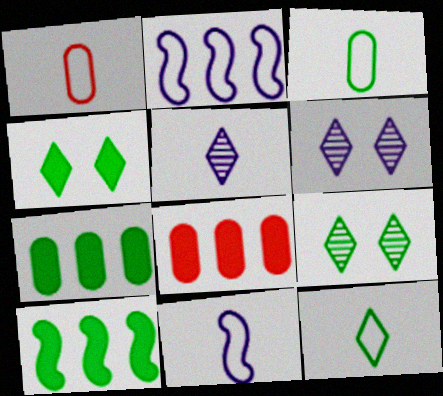[[1, 6, 10], 
[1, 11, 12], 
[3, 9, 10], 
[8, 9, 11]]